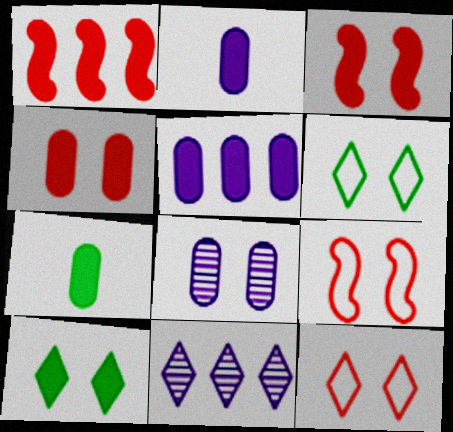[[1, 2, 10], 
[3, 6, 8], 
[4, 5, 7], 
[7, 9, 11], 
[8, 9, 10]]